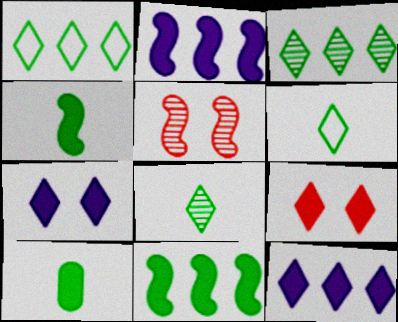[[2, 9, 10]]